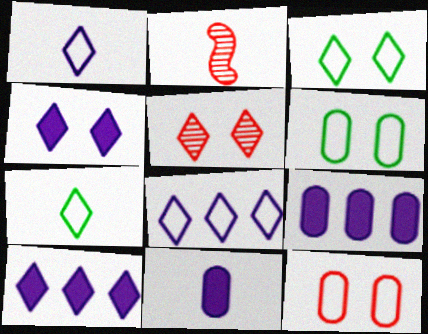[[2, 3, 9], 
[2, 6, 10], 
[2, 7, 11], 
[3, 4, 5], 
[5, 7, 10]]